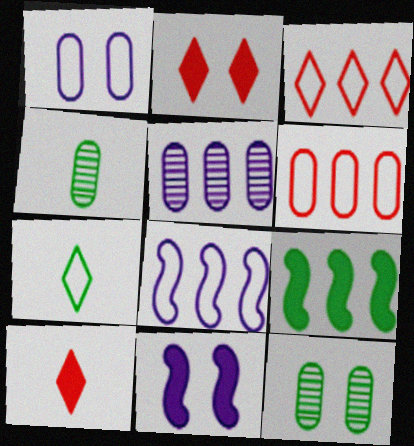[[2, 4, 8], 
[3, 4, 11], 
[3, 5, 9], 
[7, 9, 12], 
[8, 10, 12]]